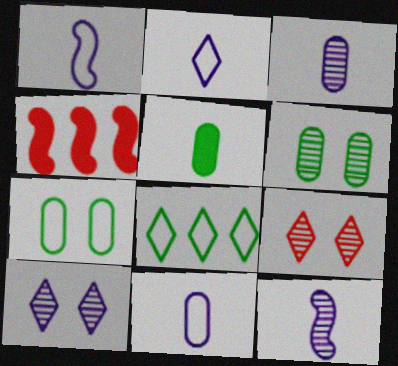[[1, 2, 11], 
[2, 4, 6]]